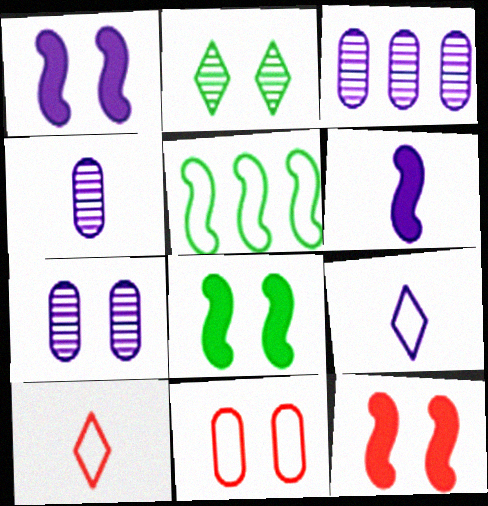[[1, 2, 11], 
[1, 3, 9], 
[1, 8, 12], 
[3, 4, 7], 
[3, 8, 10], 
[4, 6, 9], 
[5, 9, 11]]